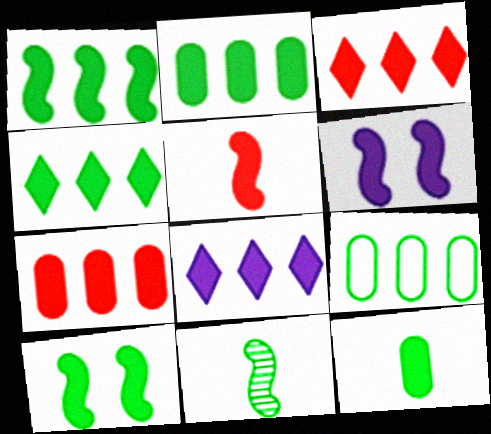[[1, 2, 4], 
[1, 5, 6], 
[1, 7, 8], 
[3, 4, 8], 
[3, 6, 12], 
[4, 10, 12]]